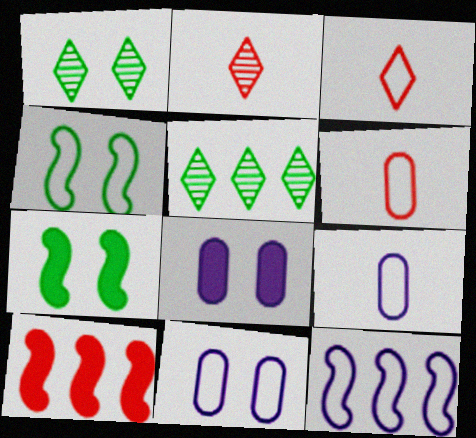[[1, 9, 10]]